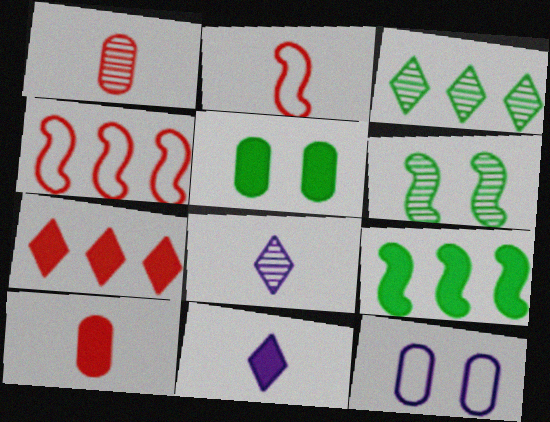[[4, 5, 8]]